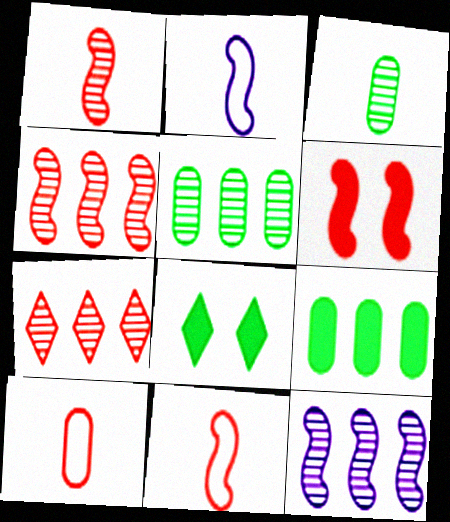[[4, 6, 11], 
[5, 7, 12], 
[6, 7, 10], 
[8, 10, 12]]